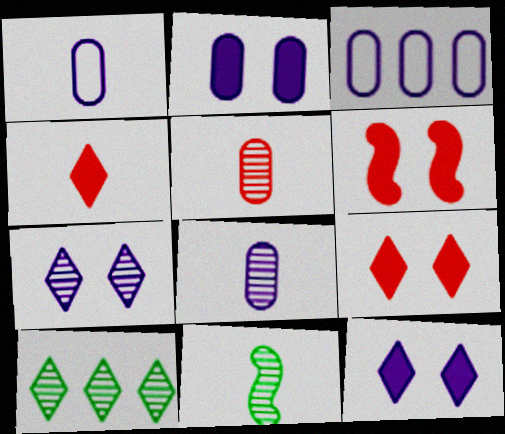[[1, 4, 11], 
[1, 6, 10], 
[2, 3, 8], 
[3, 9, 11]]